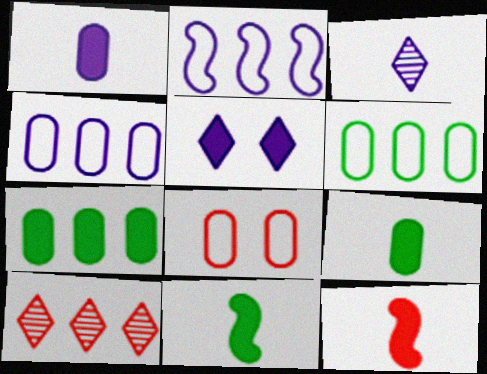[[2, 7, 10], 
[5, 7, 12], 
[8, 10, 12]]